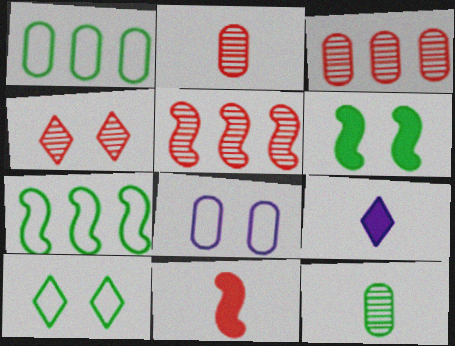[[2, 4, 5], 
[4, 6, 8]]